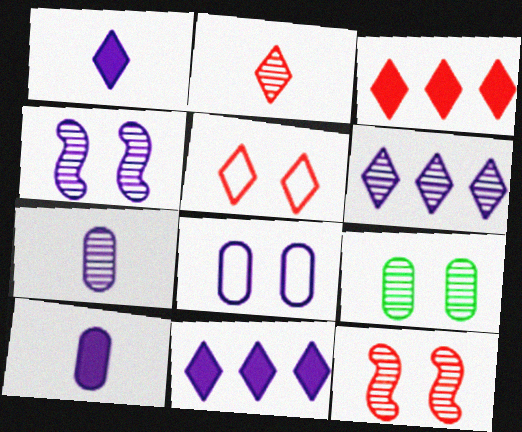[[2, 3, 5], 
[4, 6, 7]]